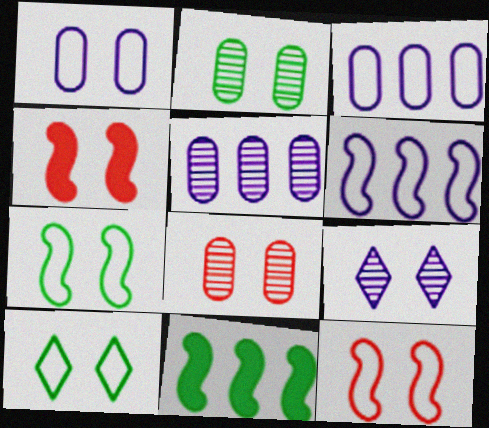[[1, 10, 12]]